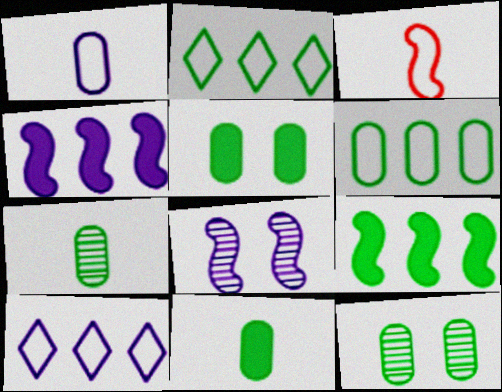[[3, 8, 9], 
[5, 6, 7], 
[6, 11, 12]]